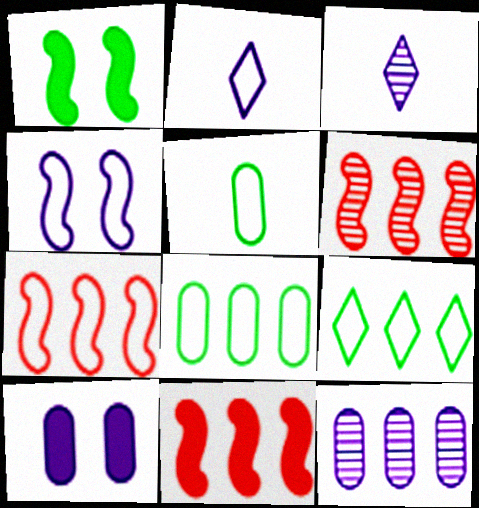[[6, 7, 11], 
[9, 11, 12]]